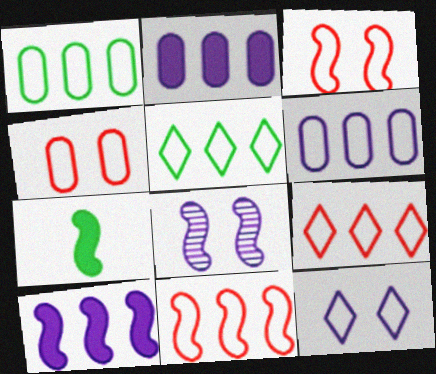[[5, 6, 11], 
[7, 8, 11]]